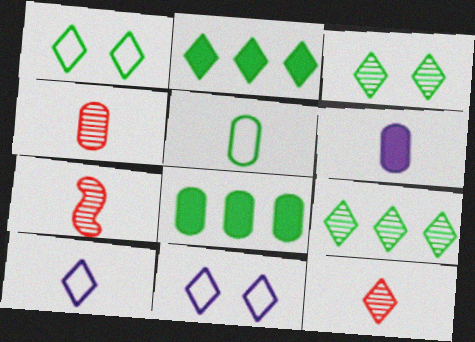[[2, 11, 12], 
[4, 5, 6], 
[4, 7, 12], 
[7, 8, 11]]